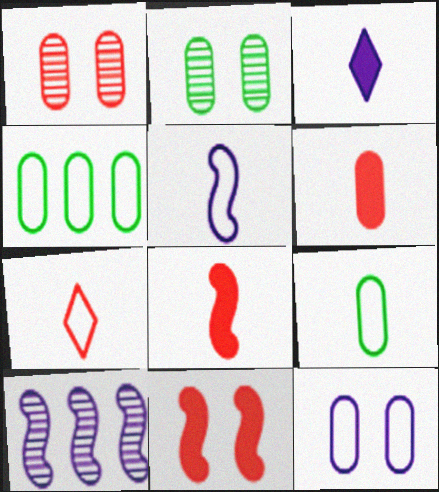[[3, 10, 12], 
[5, 7, 9]]